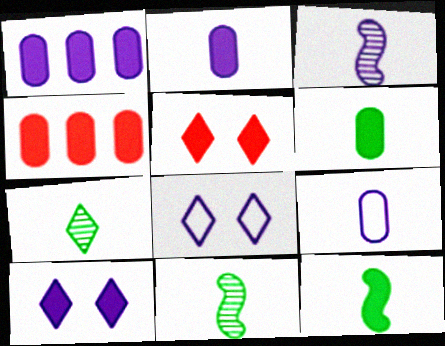[[1, 3, 8], 
[1, 5, 12], 
[4, 8, 11], 
[4, 10, 12]]